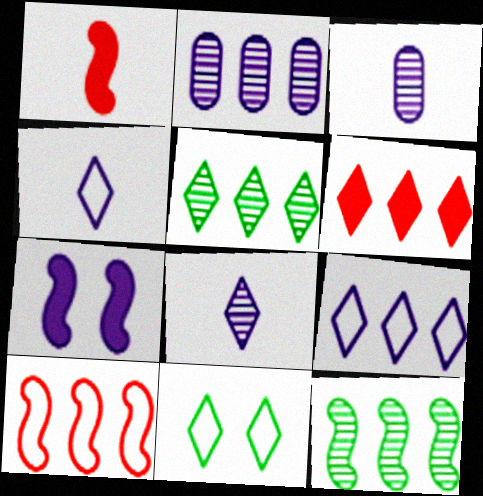[[1, 2, 11], 
[2, 4, 7], 
[3, 7, 9], 
[5, 6, 9], 
[6, 8, 11]]